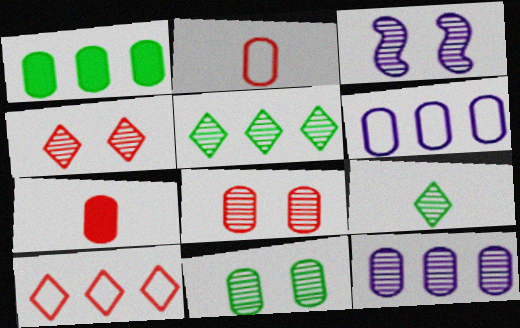[[3, 4, 11], 
[6, 7, 11]]